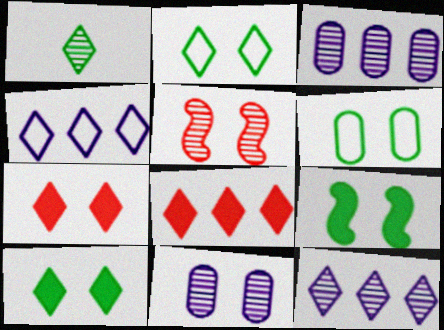[[1, 3, 5], 
[1, 4, 7]]